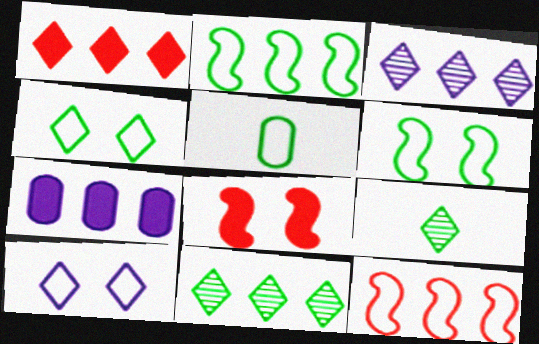[[1, 9, 10], 
[2, 4, 5], 
[3, 5, 8], 
[5, 10, 12], 
[7, 11, 12]]